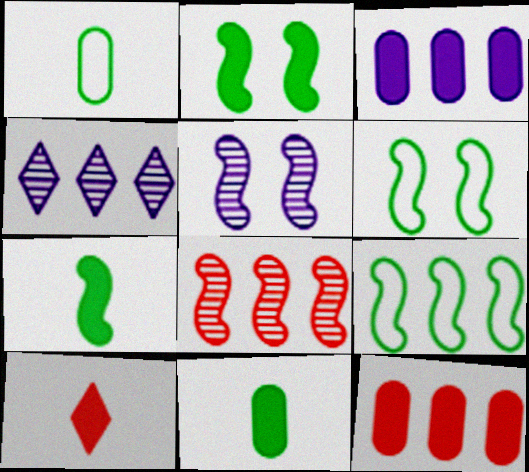[[2, 3, 10], 
[4, 9, 12]]